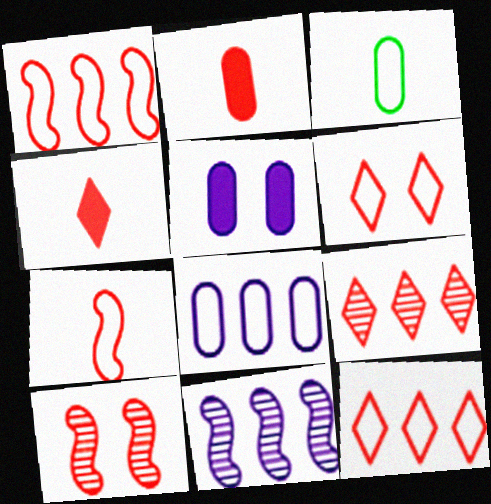[[2, 10, 12], 
[4, 6, 9]]